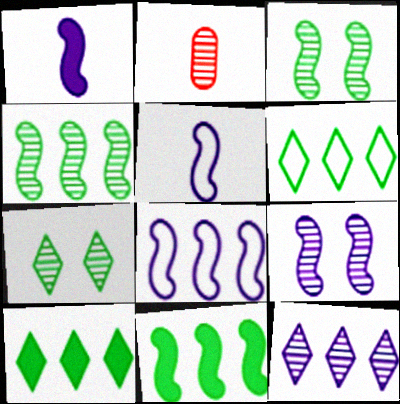[[1, 8, 9], 
[2, 3, 12]]